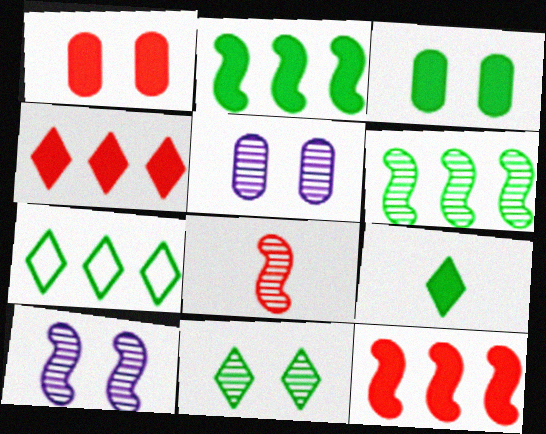[[2, 3, 9], 
[6, 8, 10], 
[7, 9, 11]]